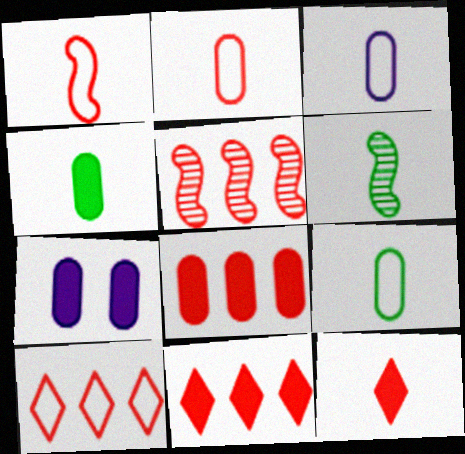[[2, 3, 9], 
[3, 6, 12], 
[4, 7, 8], 
[5, 8, 10], 
[6, 7, 10]]